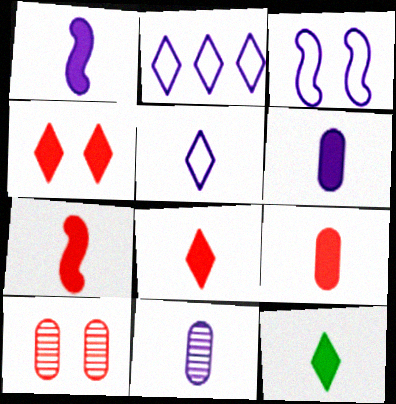[[1, 5, 11], 
[1, 9, 12], 
[6, 7, 12], 
[7, 8, 9]]